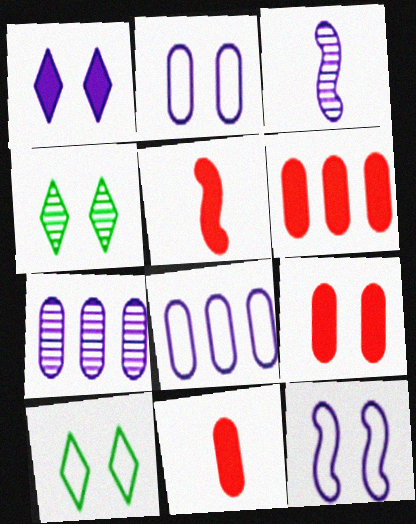[[1, 3, 8], 
[3, 6, 10], 
[4, 5, 8], 
[4, 9, 12], 
[5, 7, 10], 
[6, 9, 11]]